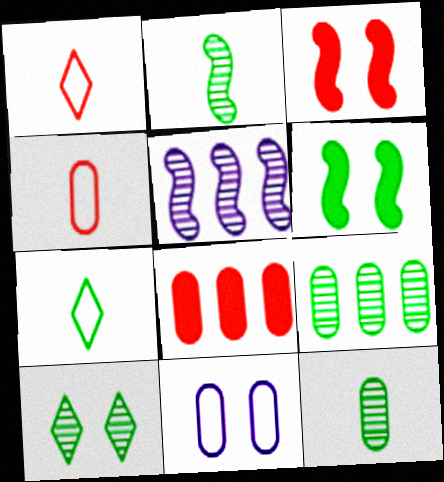[[2, 9, 10], 
[3, 10, 11], 
[6, 7, 9], 
[8, 11, 12]]